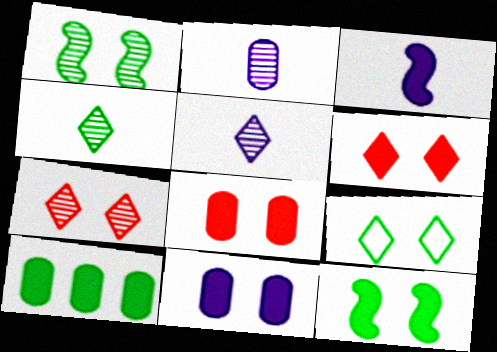[[3, 6, 10], 
[6, 11, 12]]